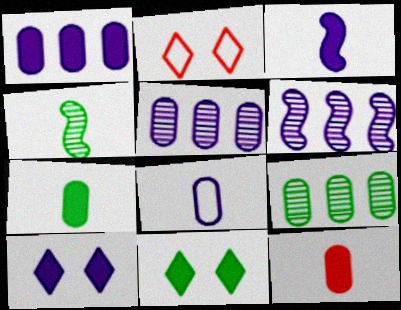[[1, 2, 4], 
[1, 3, 10], 
[2, 3, 9], 
[2, 6, 7], 
[6, 8, 10]]